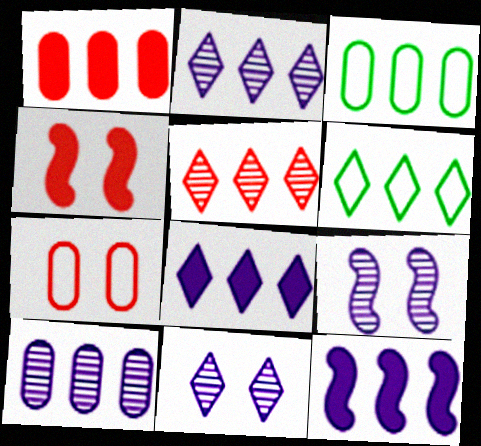[[1, 3, 10], 
[3, 5, 12], 
[5, 6, 8]]